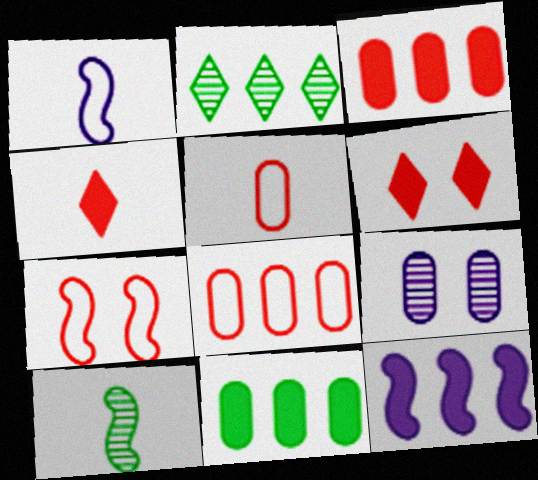[[2, 8, 12], 
[5, 9, 11], 
[7, 10, 12]]